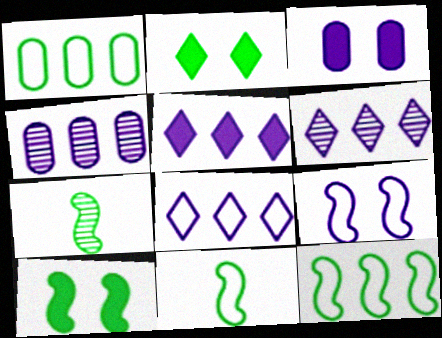[[1, 2, 7], 
[5, 6, 8], 
[7, 10, 12]]